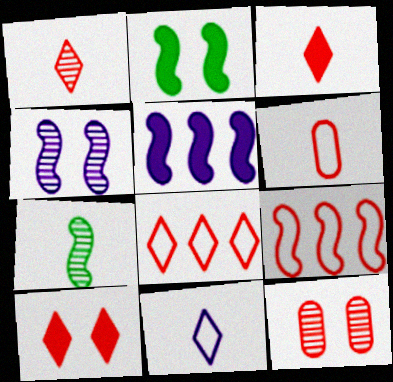[[1, 8, 10], 
[3, 9, 12]]